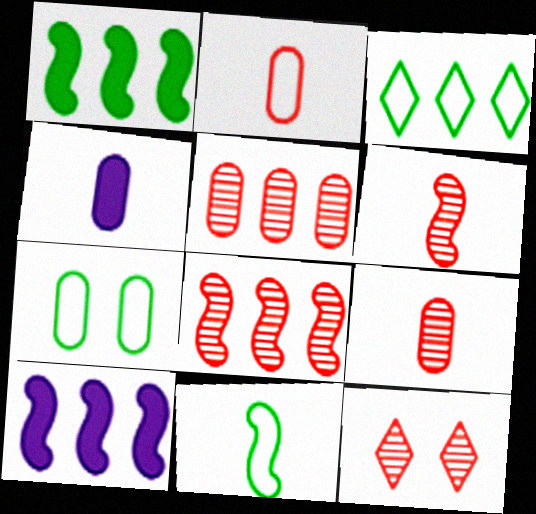[[3, 5, 10], 
[3, 7, 11], 
[4, 5, 7], 
[5, 6, 12], 
[8, 9, 12]]